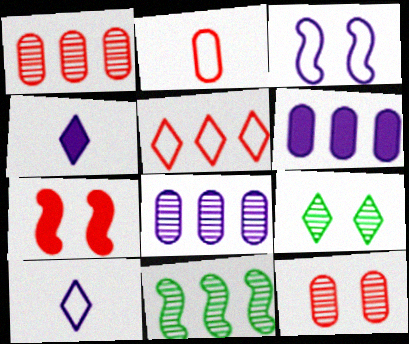[[3, 4, 8], 
[4, 5, 9], 
[5, 6, 11]]